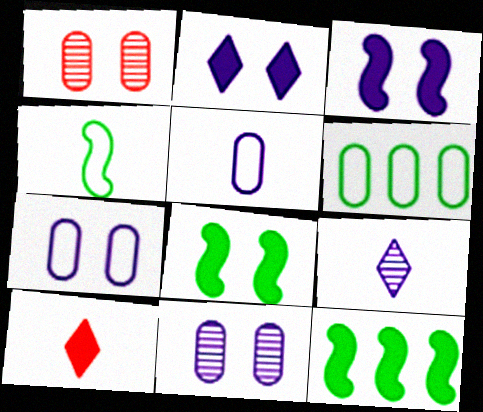[]